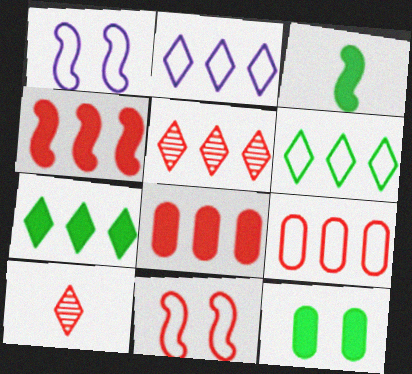[[2, 5, 7], 
[3, 7, 12], 
[4, 5, 9], 
[8, 10, 11]]